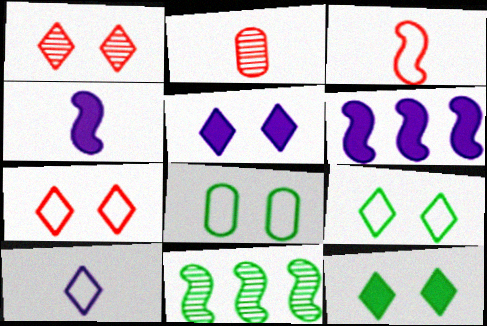[[1, 5, 9], 
[2, 6, 9]]